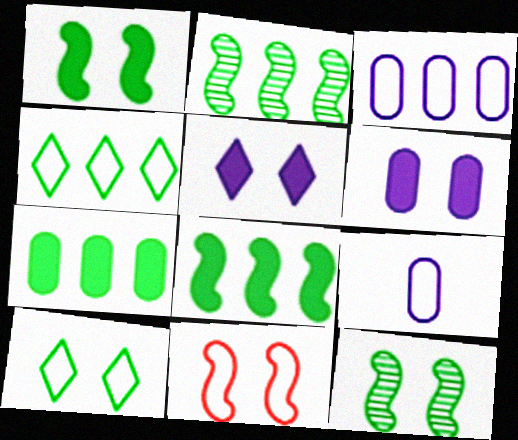[[2, 4, 7], 
[4, 9, 11]]